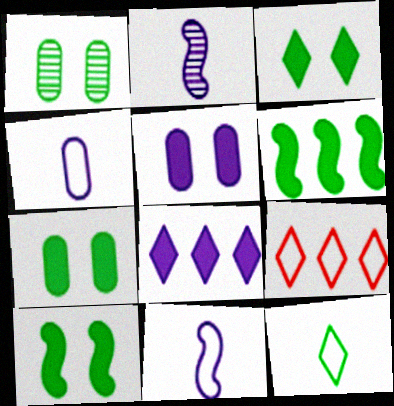[[1, 6, 12], 
[2, 7, 9], 
[3, 7, 10]]